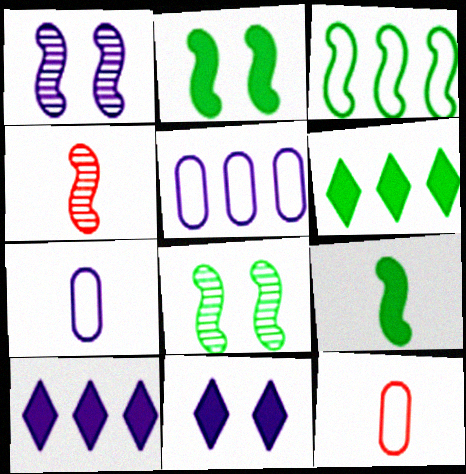[[1, 6, 12], 
[1, 7, 10], 
[3, 8, 9], 
[8, 10, 12]]